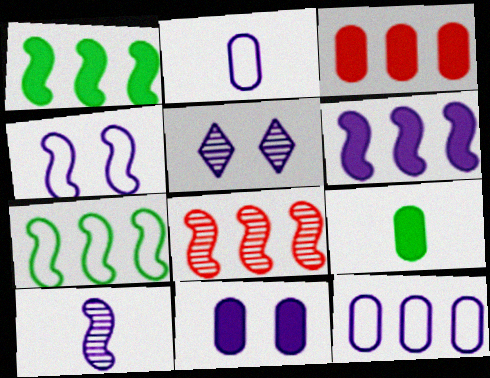[[2, 5, 6], 
[3, 9, 11], 
[4, 5, 11], 
[4, 6, 10], 
[6, 7, 8]]